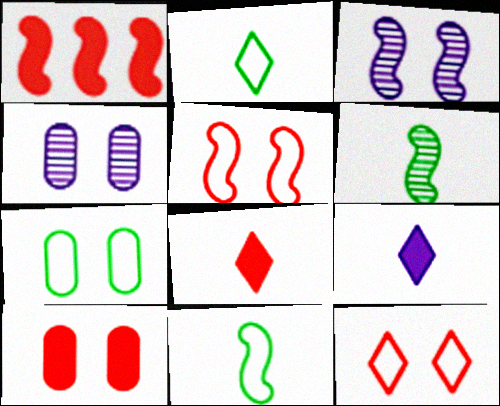[[1, 2, 4], 
[1, 3, 11], 
[1, 8, 10], 
[4, 7, 10]]